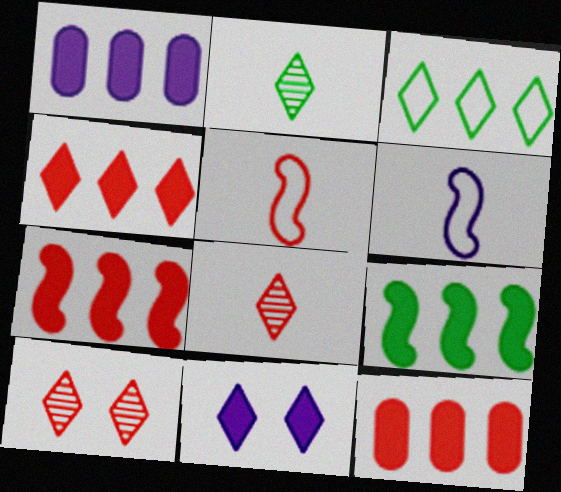[[1, 4, 9], 
[3, 8, 11], 
[4, 7, 12], 
[5, 10, 12]]